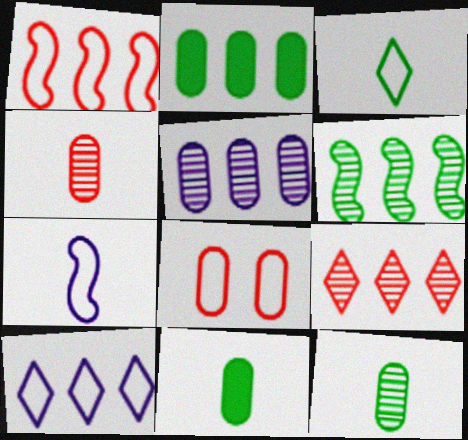[[5, 6, 9], 
[5, 8, 11]]